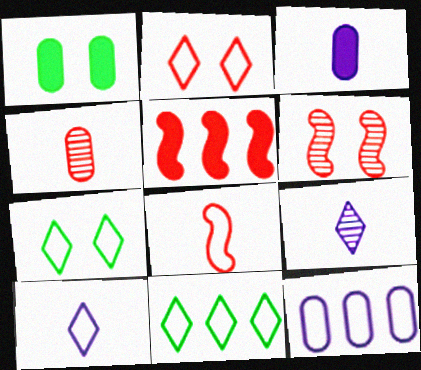[[1, 4, 12], 
[2, 4, 5], 
[2, 10, 11], 
[3, 6, 11], 
[5, 6, 8], 
[7, 8, 12]]